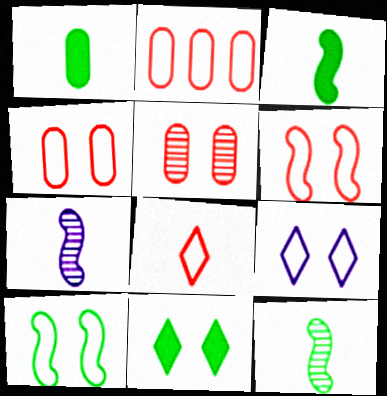[[1, 7, 8], 
[2, 6, 8], 
[2, 7, 11], 
[4, 9, 10]]